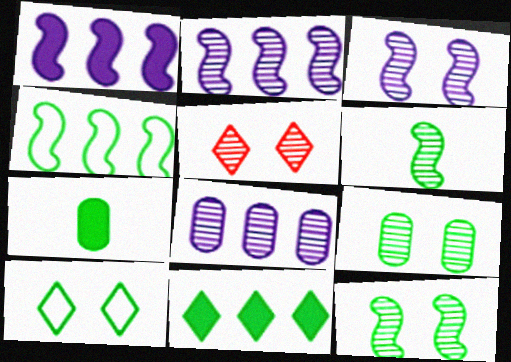[[3, 5, 9], 
[5, 6, 8]]